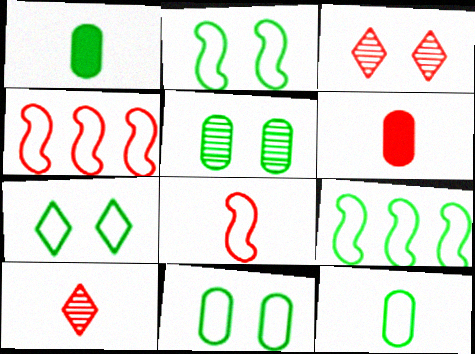[[2, 7, 11], 
[3, 4, 6], 
[6, 8, 10], 
[7, 9, 12]]